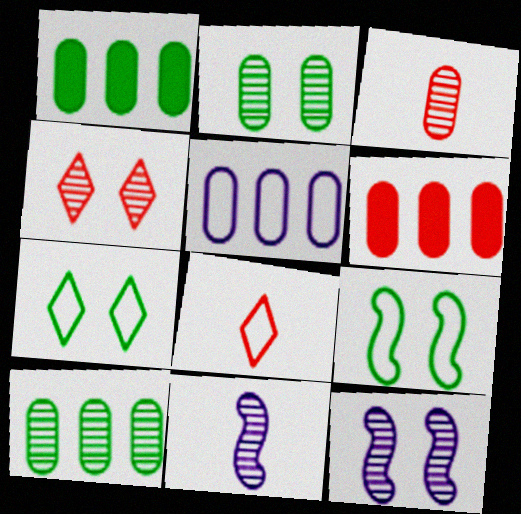[[1, 8, 12], 
[2, 4, 12], 
[4, 10, 11], 
[5, 6, 10], 
[5, 8, 9], 
[6, 7, 11]]